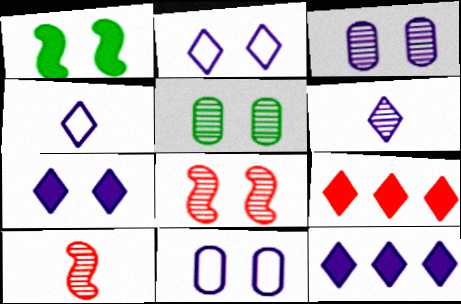[[2, 6, 12]]